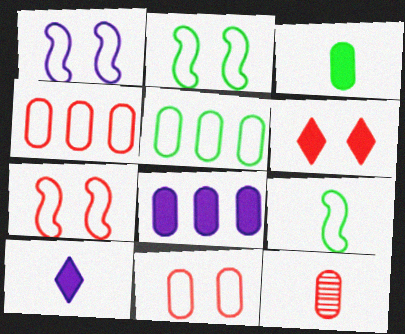[[1, 2, 7], 
[9, 10, 12]]